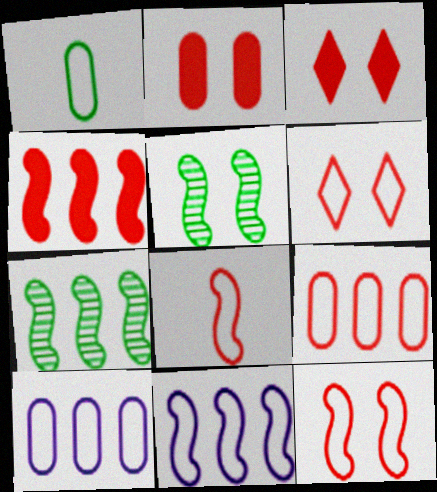[[1, 6, 11], 
[4, 7, 11], 
[6, 8, 9]]